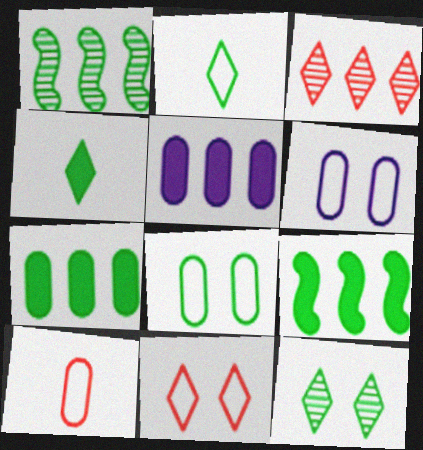[[1, 4, 8]]